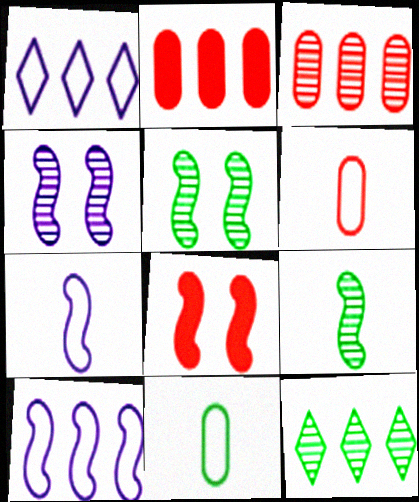[[2, 10, 12], 
[8, 9, 10]]